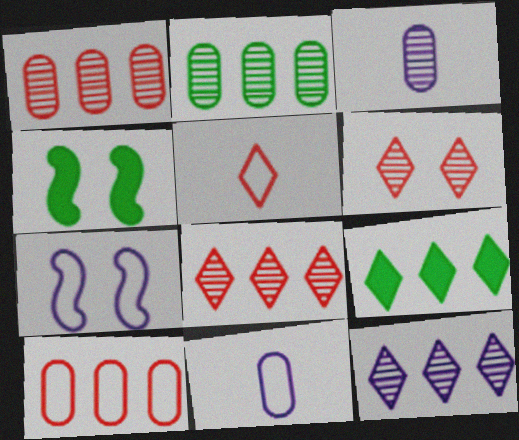[[4, 8, 11]]